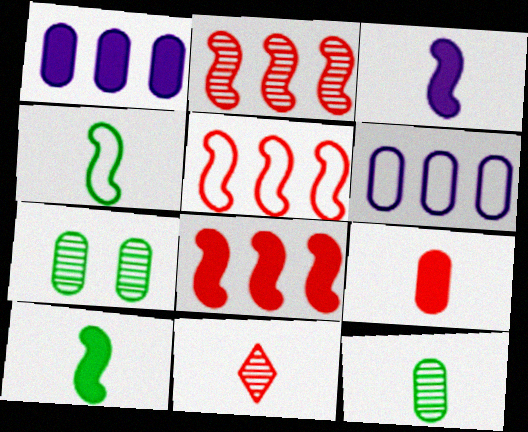[[2, 5, 8], 
[6, 7, 9]]